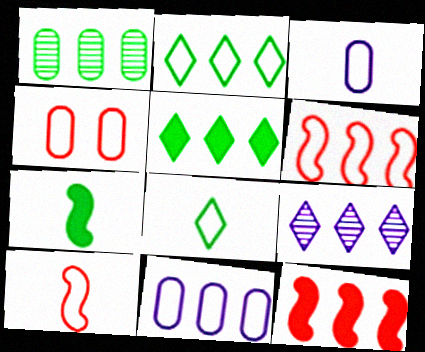[[2, 6, 11], 
[3, 8, 10], 
[4, 7, 9]]